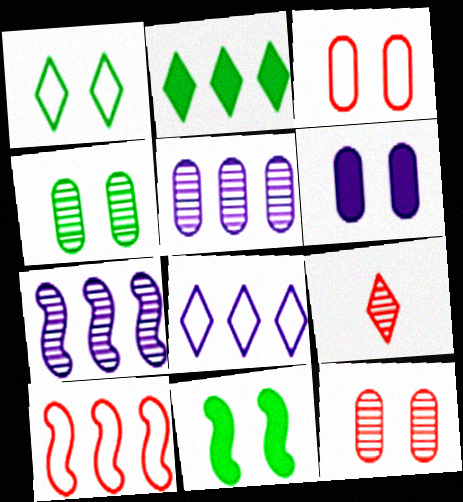[[1, 4, 11], 
[2, 5, 10], 
[3, 4, 6], 
[4, 7, 9]]